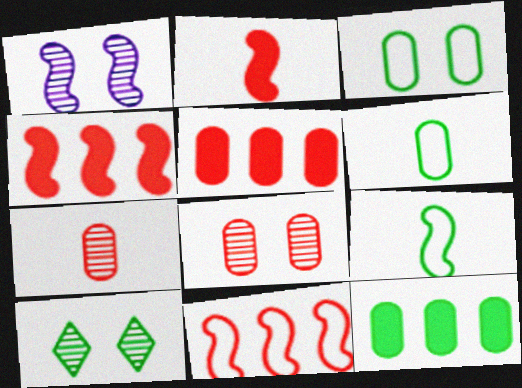[[1, 4, 9], 
[1, 8, 10], 
[9, 10, 12]]